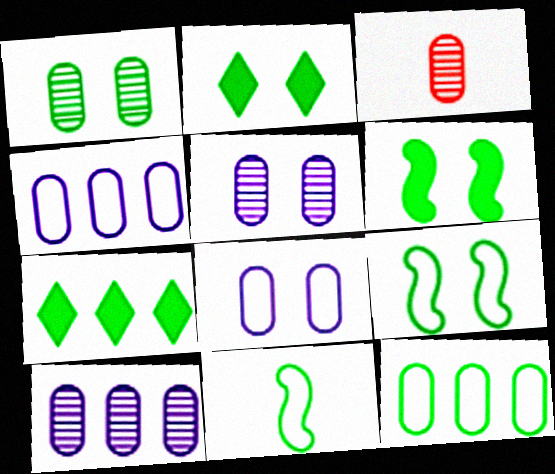[[1, 2, 9], 
[1, 3, 10], 
[1, 7, 11]]